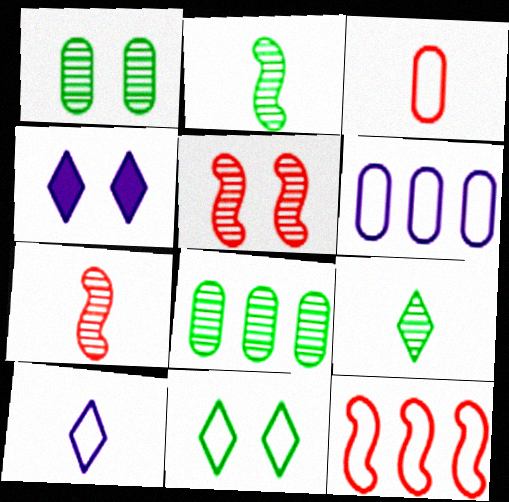[]